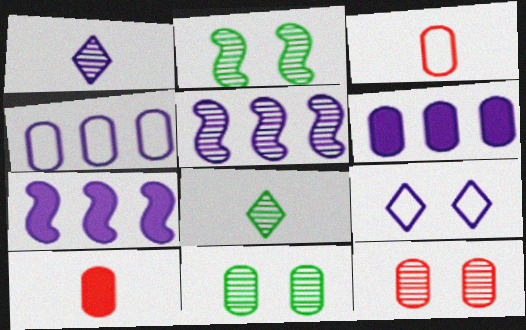[[3, 6, 11], 
[4, 10, 11], 
[5, 8, 12]]